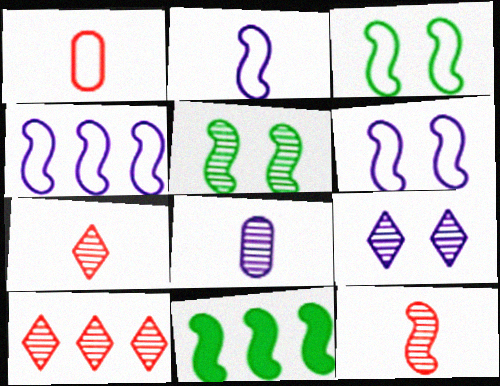[[1, 9, 11], 
[2, 4, 6], 
[5, 8, 10], 
[6, 11, 12]]